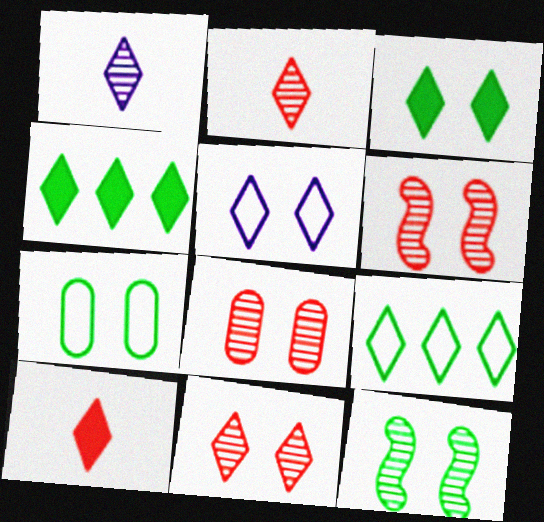[[2, 4, 5], 
[3, 5, 11], 
[3, 7, 12], 
[6, 8, 11]]